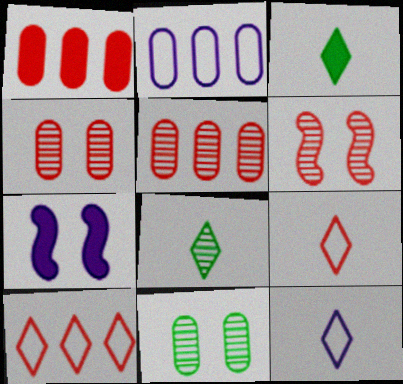[[1, 3, 7], 
[1, 6, 9], 
[2, 3, 6]]